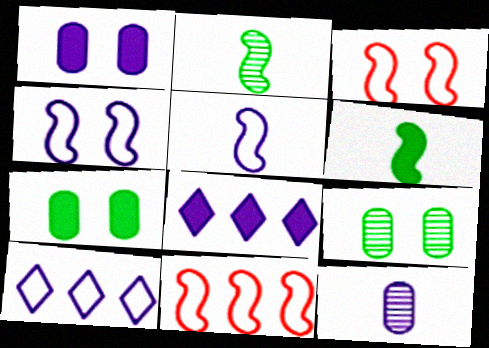[[4, 8, 12]]